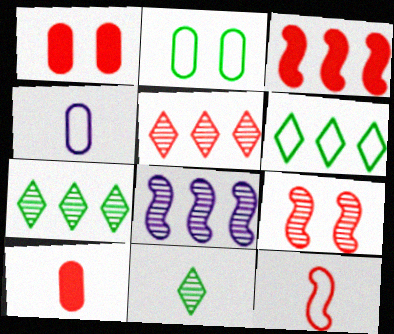[[1, 5, 12], 
[3, 9, 12]]